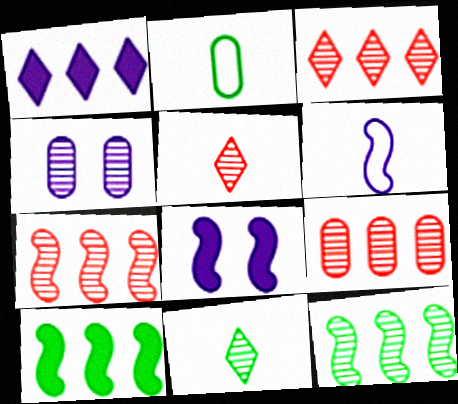[[1, 4, 6], 
[2, 3, 8], 
[3, 7, 9], 
[4, 5, 12], 
[4, 7, 11]]